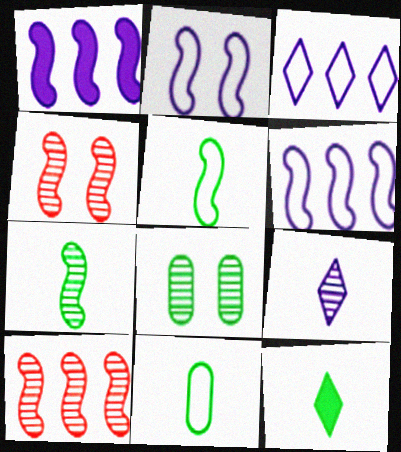[[1, 4, 5], 
[7, 11, 12], 
[8, 9, 10]]